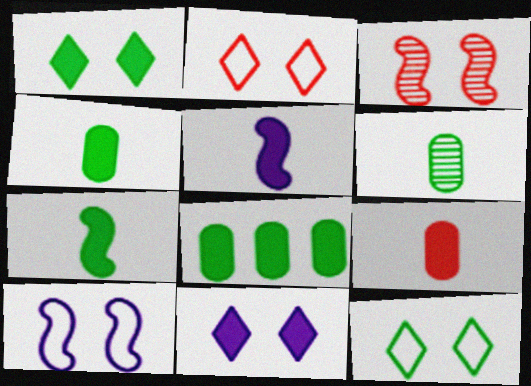[[1, 7, 8]]